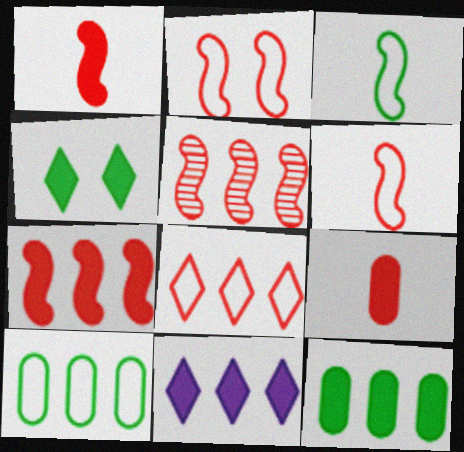[[1, 2, 5], 
[5, 10, 11], 
[7, 11, 12]]